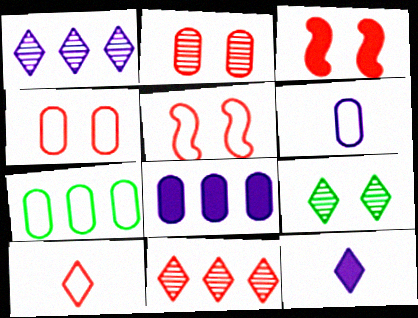[[4, 6, 7]]